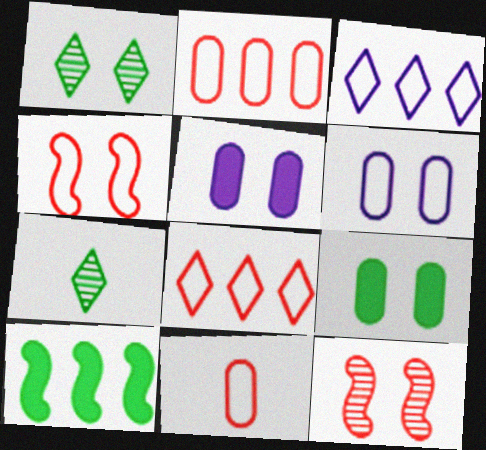[[1, 4, 5], 
[4, 8, 11]]